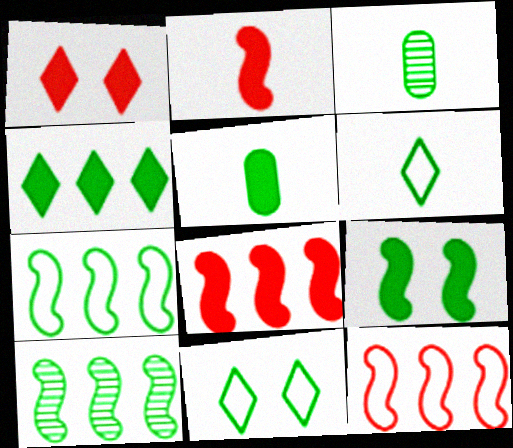[[4, 5, 9], 
[5, 10, 11]]